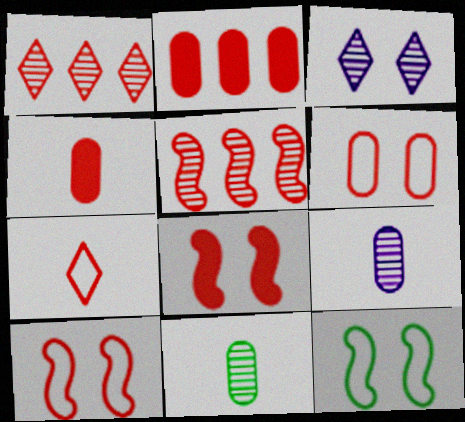[[1, 4, 10], 
[3, 5, 11]]